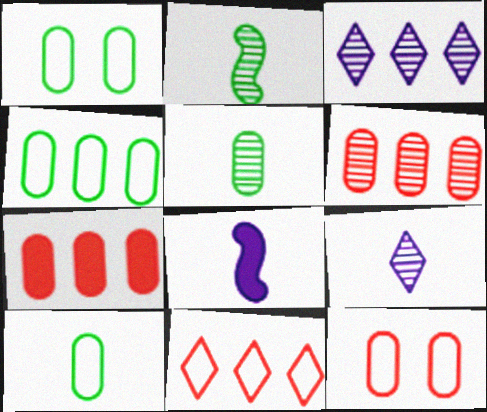[[1, 4, 10]]